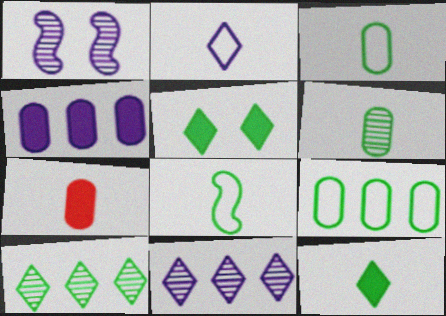[[1, 2, 4], 
[6, 8, 12]]